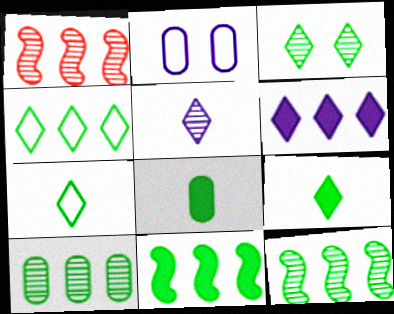[[1, 2, 9], 
[3, 4, 9], 
[4, 10, 11]]